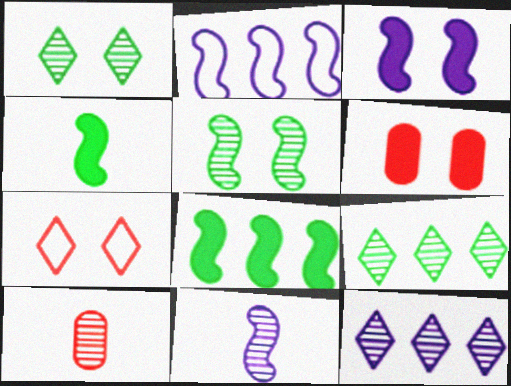[[2, 3, 11], 
[5, 10, 12]]